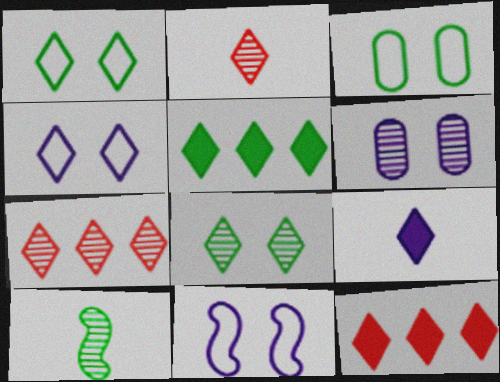[[1, 7, 9], 
[2, 4, 5], 
[3, 5, 10], 
[6, 7, 10]]